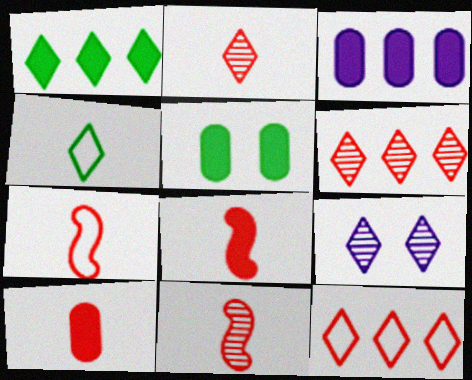[[2, 7, 10], 
[3, 5, 10], 
[7, 8, 11]]